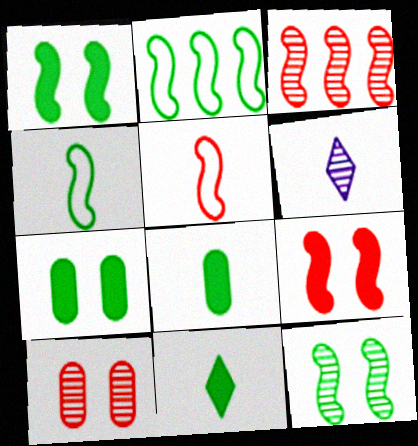[[3, 5, 9], 
[5, 6, 8]]